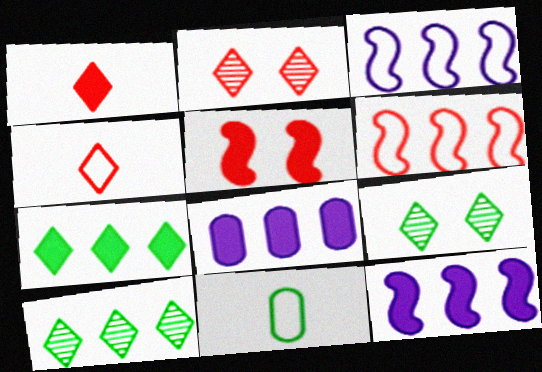[[2, 11, 12], 
[6, 8, 10]]